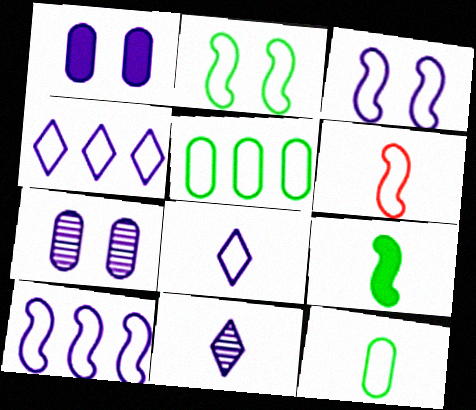[[1, 10, 11], 
[2, 6, 10], 
[6, 8, 12]]